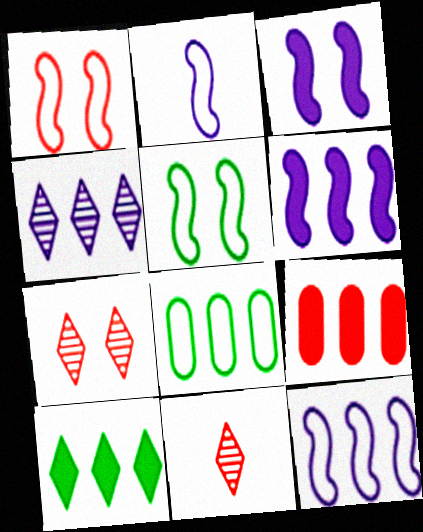[[1, 9, 11], 
[3, 8, 11], 
[6, 9, 10]]